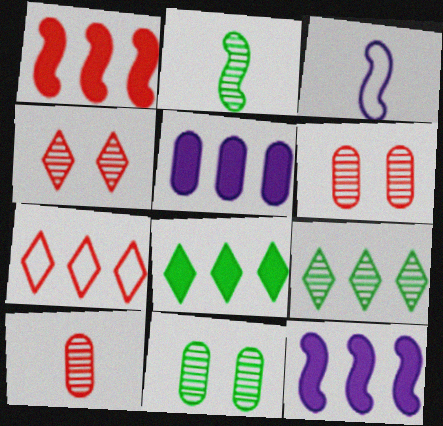[[1, 5, 8], 
[2, 9, 11], 
[3, 6, 8]]